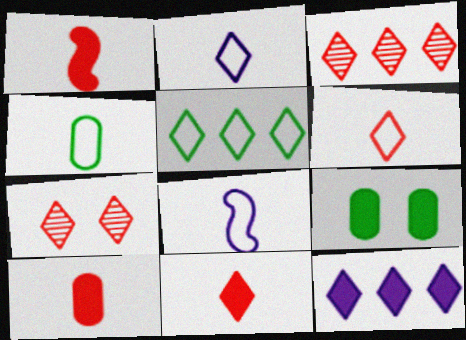[[1, 9, 12], 
[1, 10, 11], 
[3, 5, 12], 
[3, 8, 9], 
[4, 6, 8]]